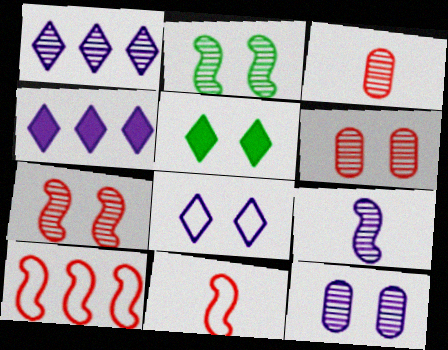[[1, 2, 3], 
[1, 9, 12]]